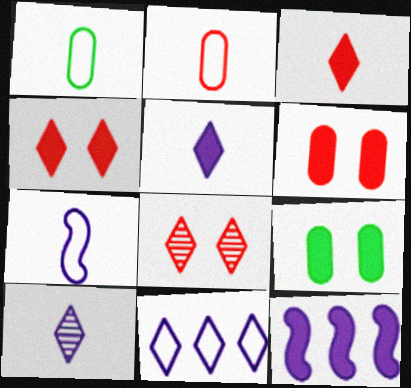[[1, 8, 12], 
[3, 9, 12]]